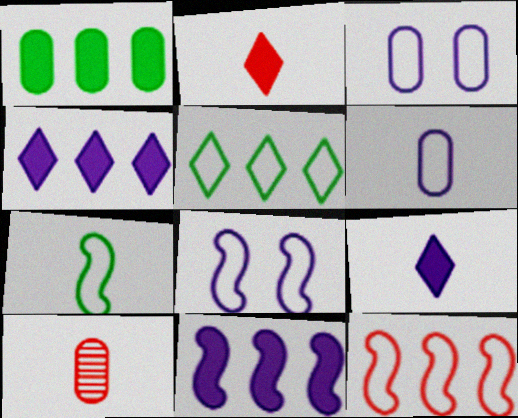[[1, 3, 10], 
[7, 8, 12], 
[7, 9, 10]]